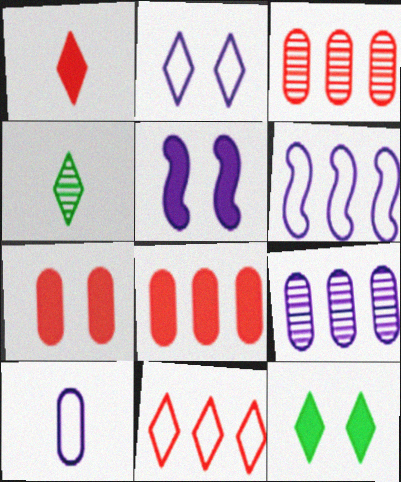[[2, 6, 10], 
[4, 6, 7], 
[5, 7, 12]]